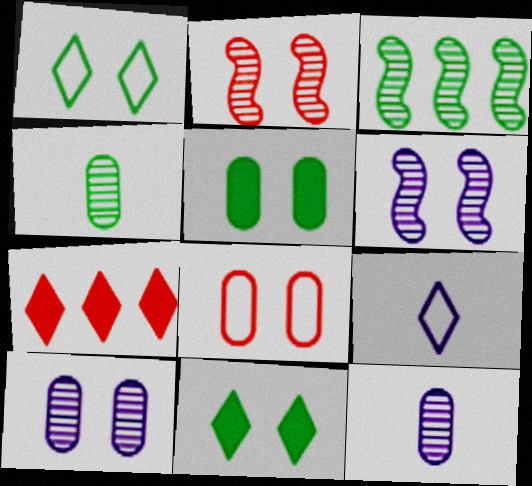[[5, 8, 10], 
[6, 8, 11]]